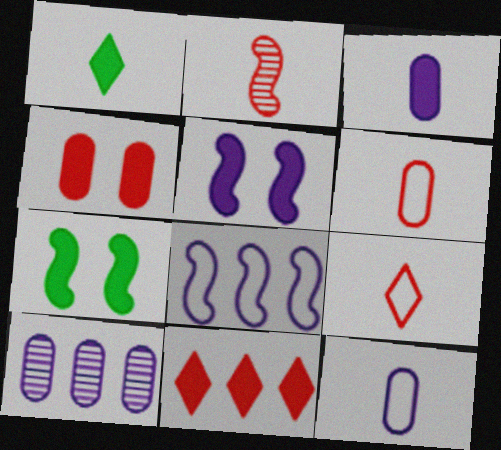[[1, 2, 12], 
[2, 7, 8], 
[3, 7, 11], 
[7, 9, 10]]